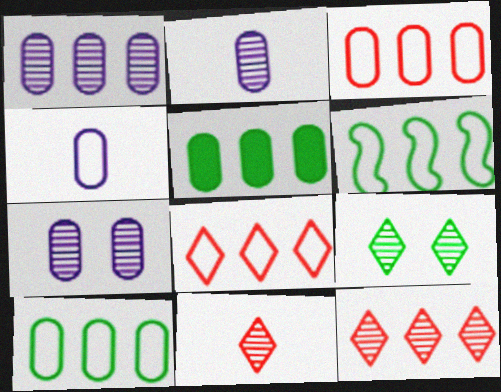[[1, 2, 7], 
[1, 3, 5]]